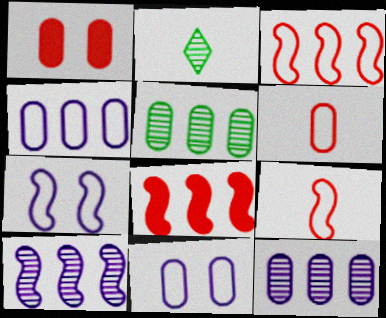[[2, 8, 11]]